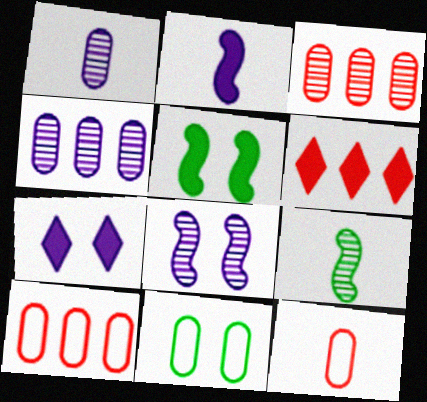[[7, 9, 10]]